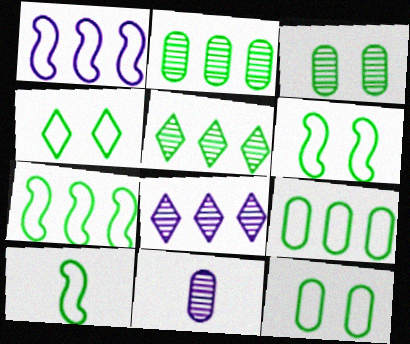[[4, 6, 12], 
[4, 9, 10], 
[6, 7, 10]]